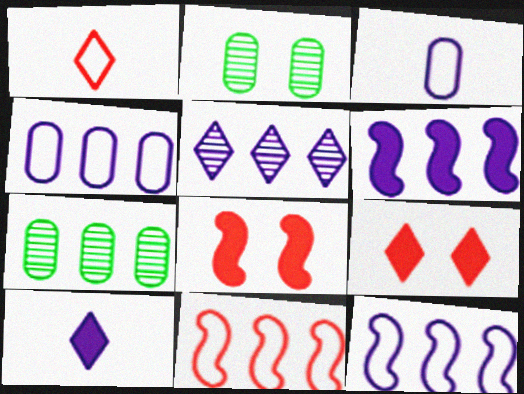[[1, 2, 6], 
[2, 10, 11], 
[4, 5, 6]]